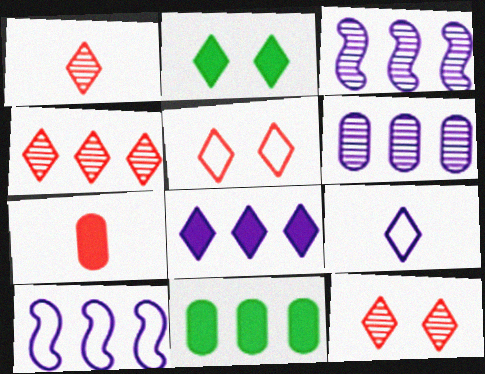[[1, 4, 12], 
[2, 4, 9], 
[4, 10, 11], 
[6, 8, 10]]